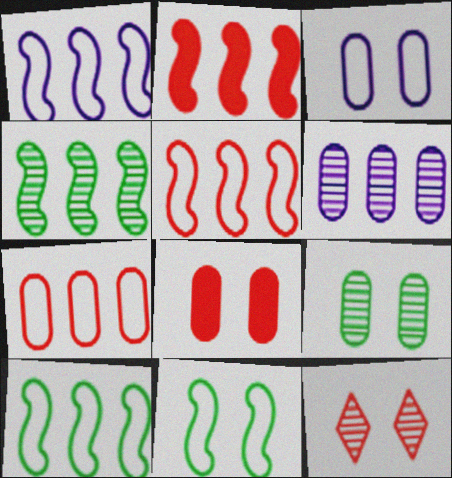[[1, 2, 4], 
[1, 5, 10], 
[3, 8, 9]]